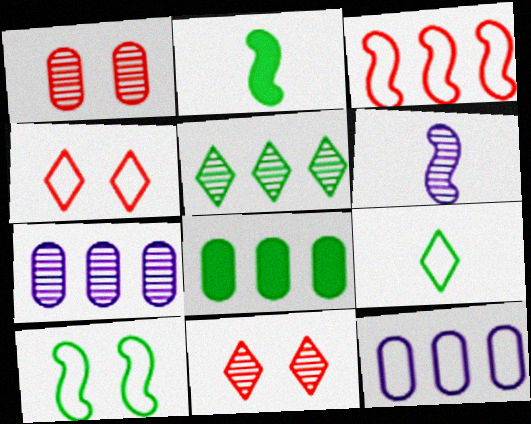[[1, 5, 6], 
[2, 4, 7], 
[2, 11, 12], 
[4, 6, 8]]